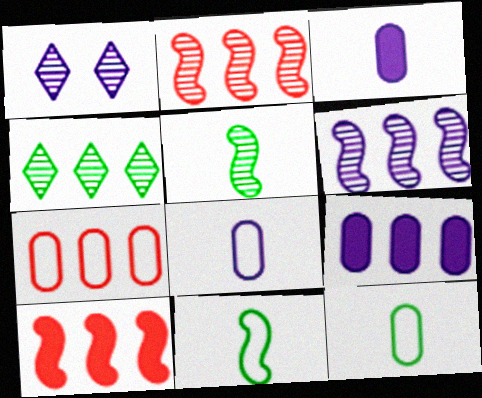[[1, 10, 12]]